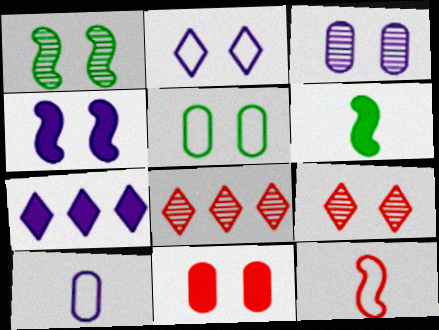[[1, 2, 11], 
[1, 3, 9], 
[2, 3, 4], 
[3, 5, 11], 
[4, 5, 9], 
[6, 7, 11], 
[8, 11, 12]]